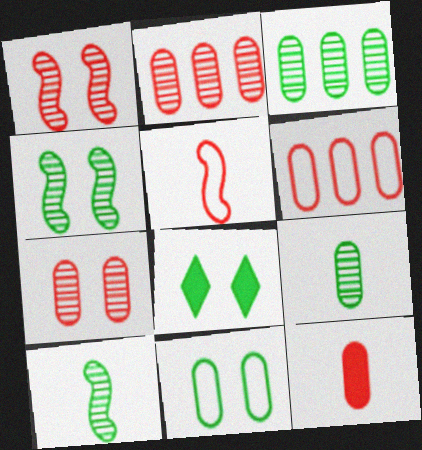[[4, 8, 11], 
[6, 7, 12]]